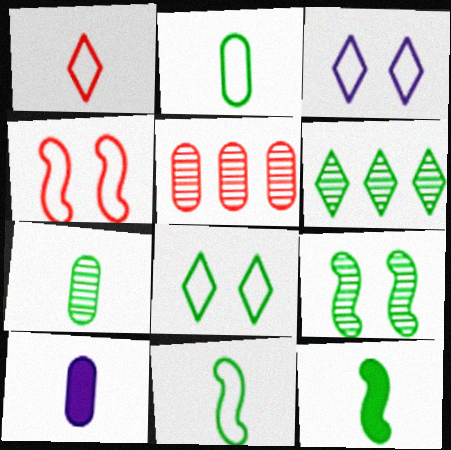[[3, 5, 12], 
[4, 6, 10], 
[6, 7, 9]]